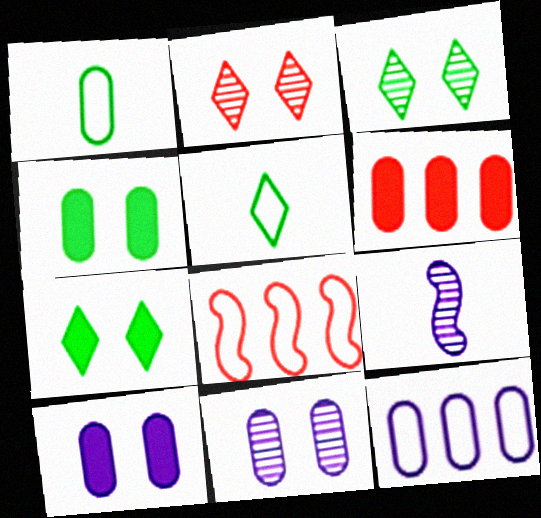[[1, 6, 11]]